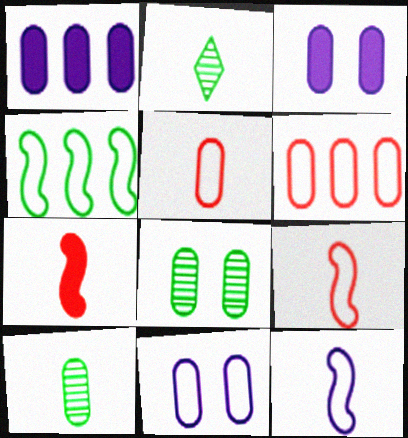[[1, 5, 8], 
[3, 6, 10]]